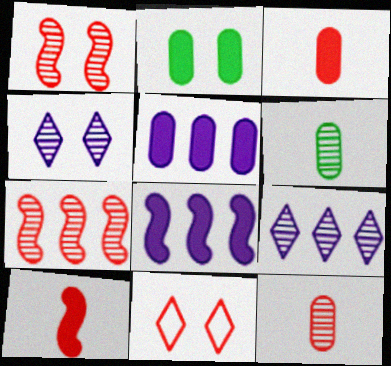[[1, 6, 9], 
[2, 3, 5], 
[3, 7, 11], 
[4, 6, 7], 
[6, 8, 11]]